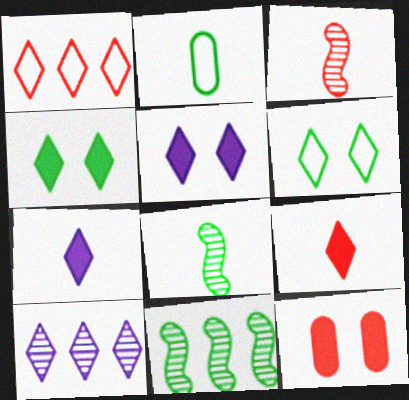[[1, 3, 12], 
[2, 3, 7], 
[2, 4, 11], 
[6, 9, 10]]